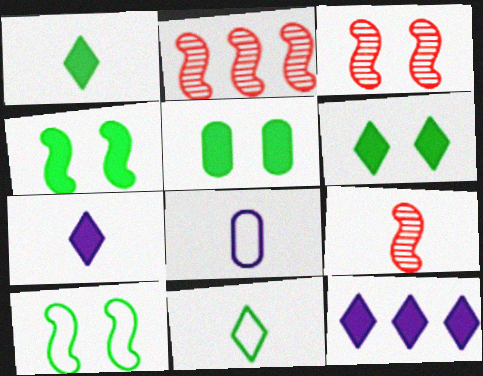[[1, 8, 9], 
[2, 3, 9], 
[2, 6, 8], 
[4, 5, 6]]